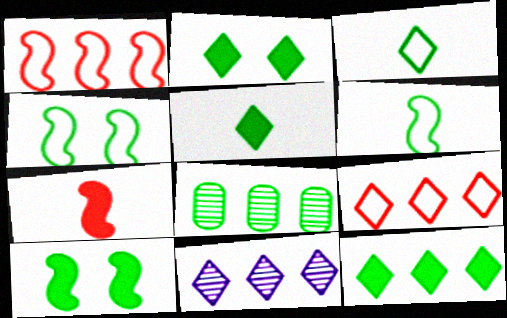[[2, 5, 12], 
[2, 6, 8], 
[3, 8, 10], 
[4, 5, 8], 
[9, 11, 12]]